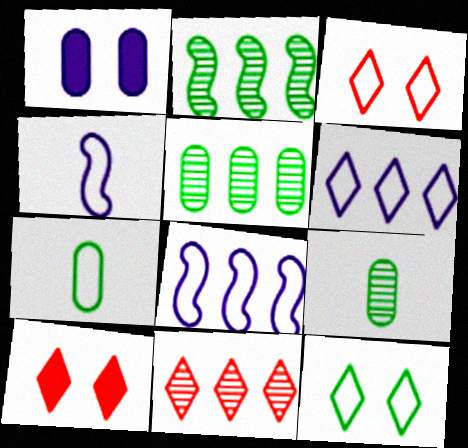[[3, 7, 8], 
[4, 5, 10], 
[8, 9, 10]]